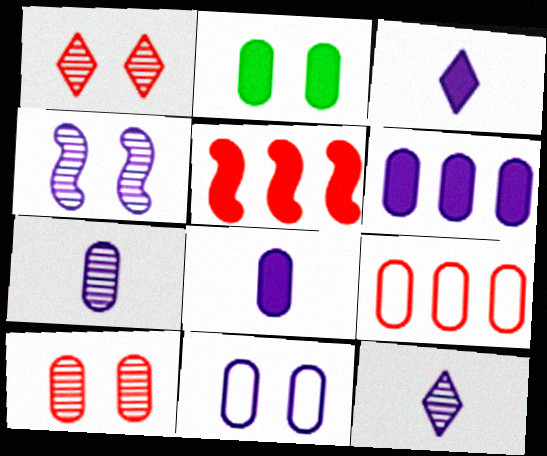[[2, 3, 5], 
[2, 7, 9], 
[2, 10, 11], 
[6, 7, 11]]